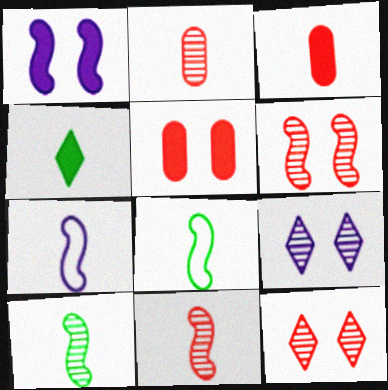[[2, 4, 7]]